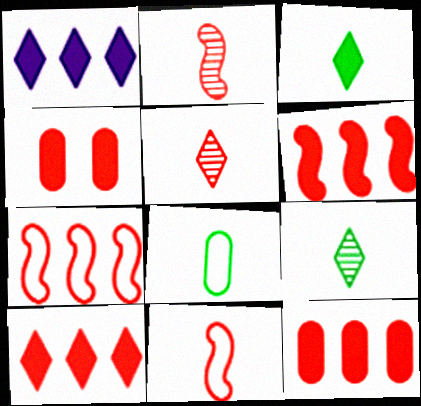[[4, 5, 7], 
[6, 10, 12]]